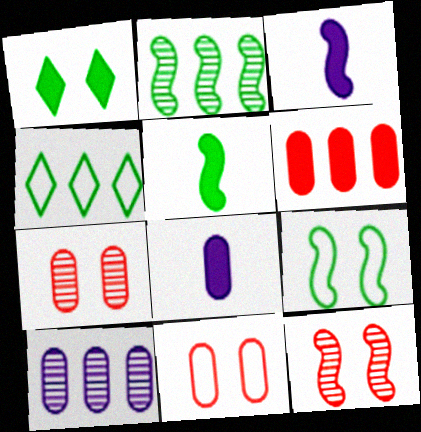[[1, 3, 6], 
[2, 5, 9], 
[3, 4, 7], 
[4, 8, 12]]